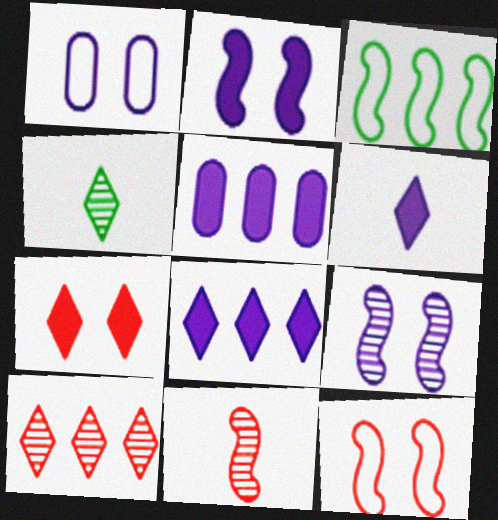[[2, 3, 11], 
[2, 5, 6], 
[3, 5, 10], 
[4, 5, 12]]